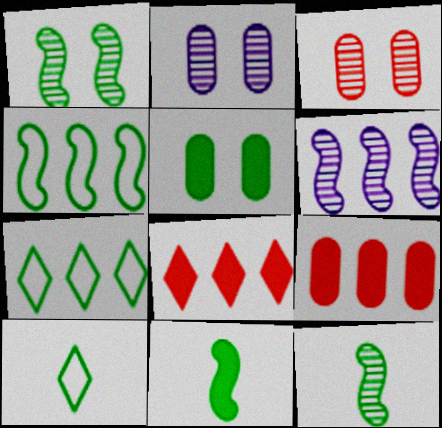[[1, 4, 11], 
[5, 7, 12], 
[6, 7, 9]]